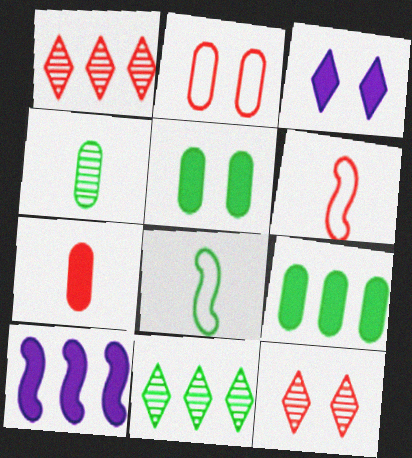[[5, 8, 11]]